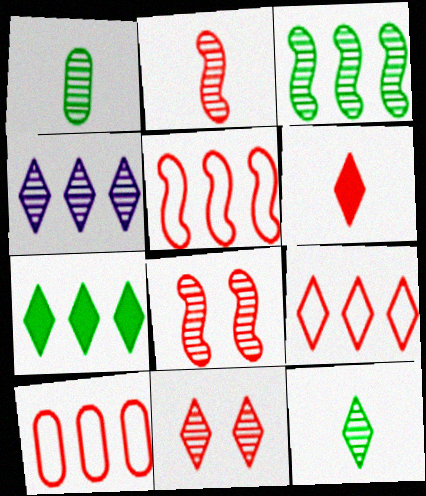[[1, 4, 8], 
[4, 7, 9], 
[4, 11, 12], 
[5, 9, 10], 
[6, 8, 10], 
[6, 9, 11]]